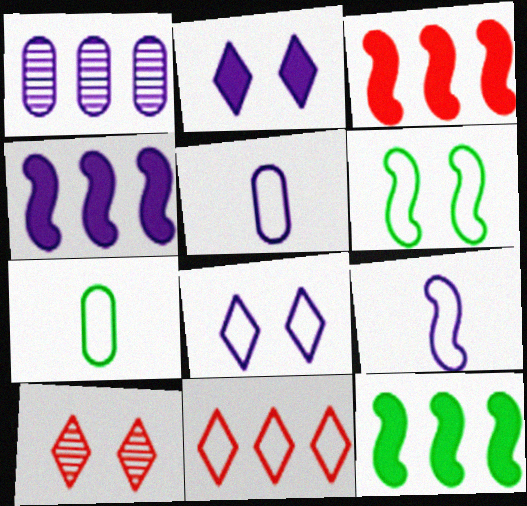[[1, 2, 9], 
[1, 11, 12], 
[3, 4, 12], 
[4, 7, 10], 
[5, 6, 11], 
[5, 10, 12]]